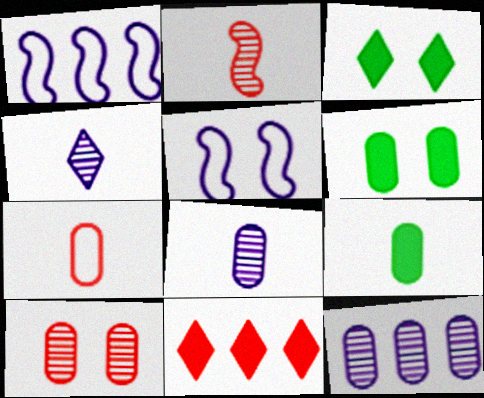[[3, 5, 10], 
[6, 7, 12], 
[7, 8, 9]]